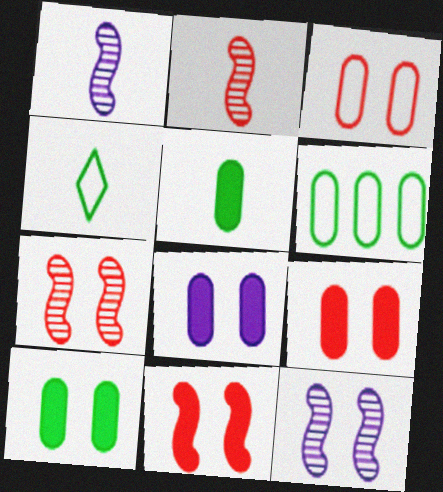[[8, 9, 10]]